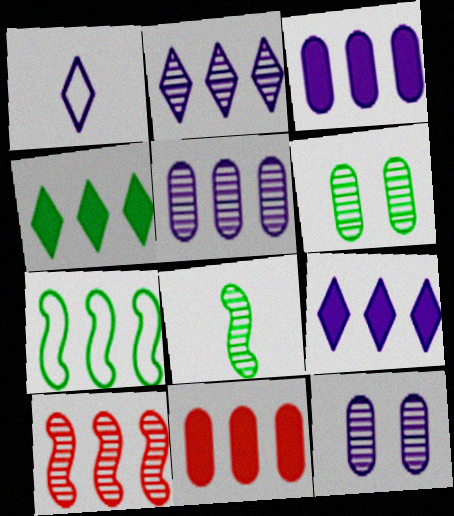[[2, 7, 11]]